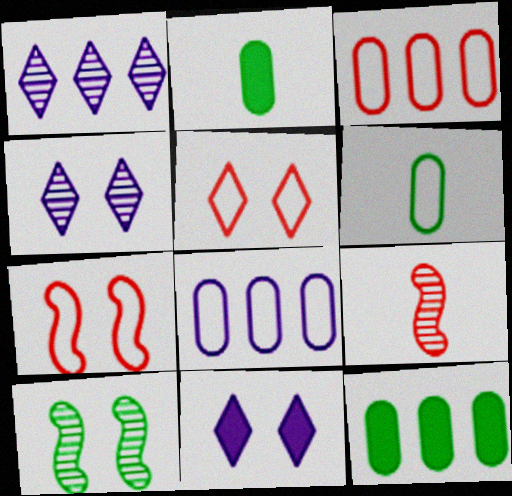[[1, 2, 7]]